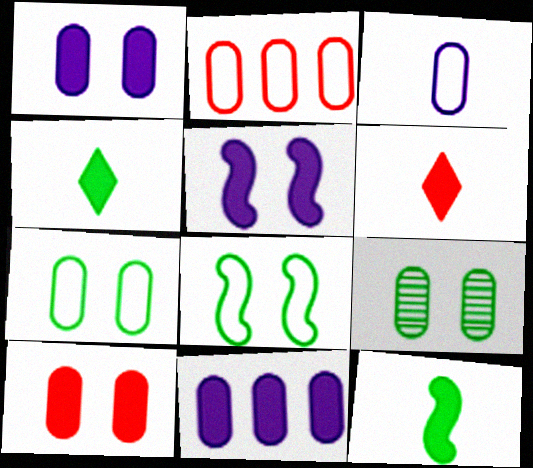[[2, 3, 7]]